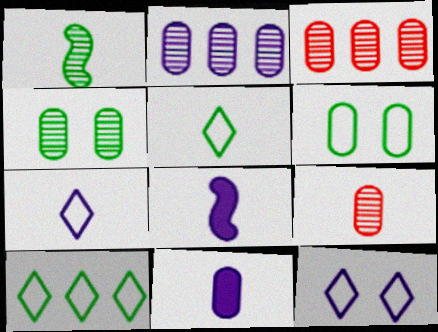[[2, 4, 9], 
[2, 8, 12], 
[3, 6, 11], 
[5, 8, 9]]